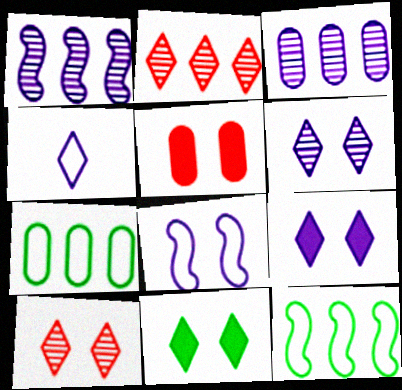[[2, 4, 11]]